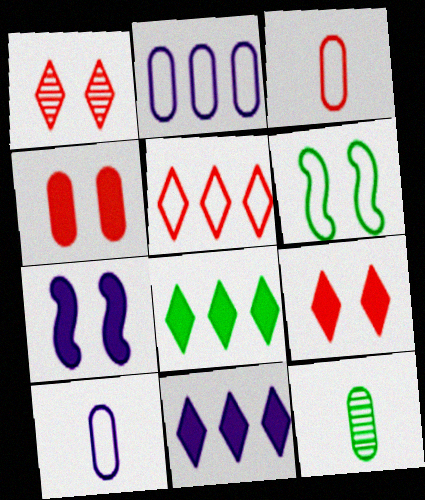[[2, 4, 12], 
[5, 6, 10], 
[5, 7, 12], 
[6, 8, 12]]